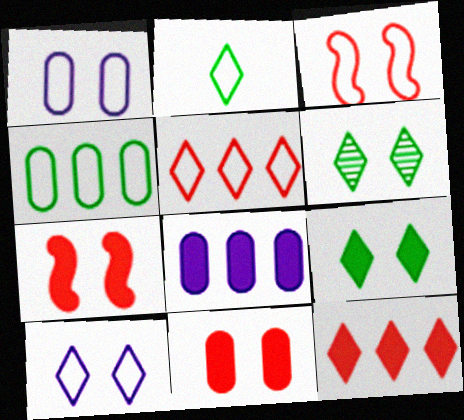[[1, 6, 7], 
[2, 5, 10]]